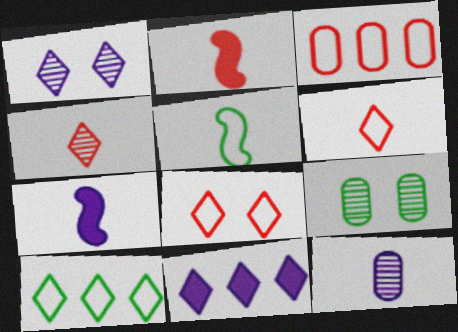[]